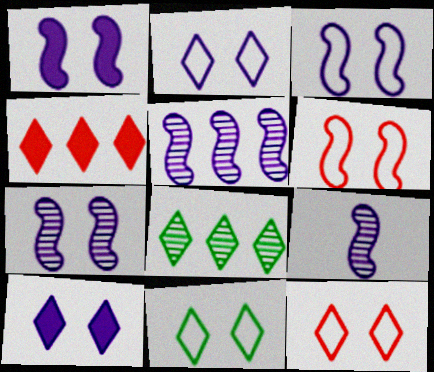[[1, 3, 7], 
[2, 11, 12], 
[5, 7, 9]]